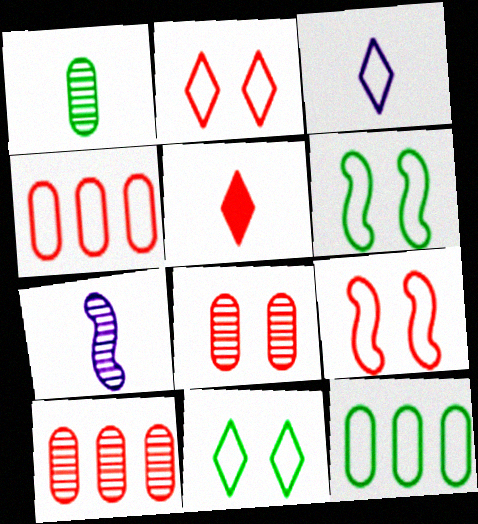[[3, 4, 6], 
[3, 9, 12], 
[5, 9, 10]]